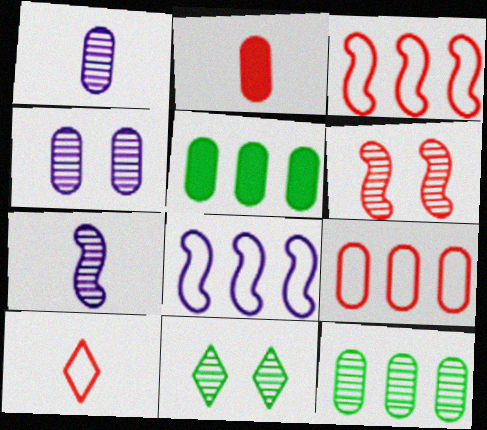[[2, 8, 11], 
[4, 6, 11]]